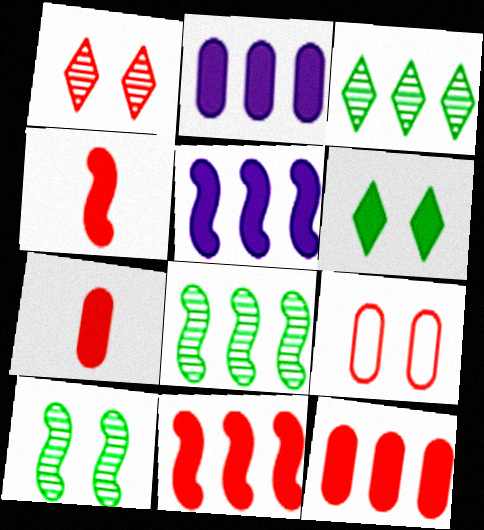[[2, 4, 6], 
[5, 6, 7]]